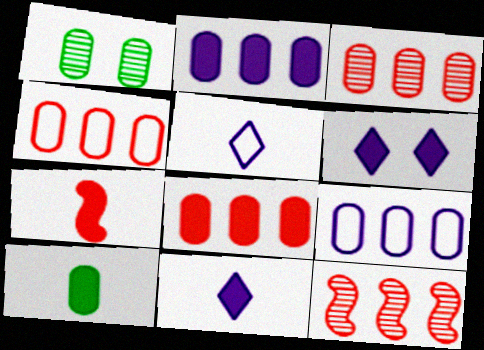[[3, 4, 8], 
[7, 10, 11]]